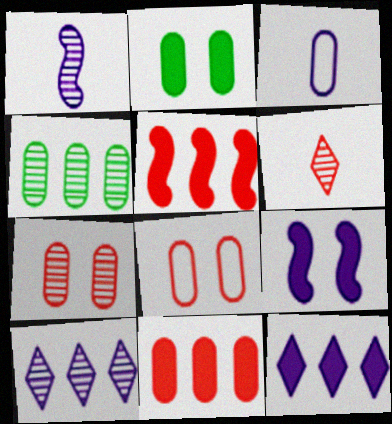[[3, 9, 10], 
[5, 6, 8]]